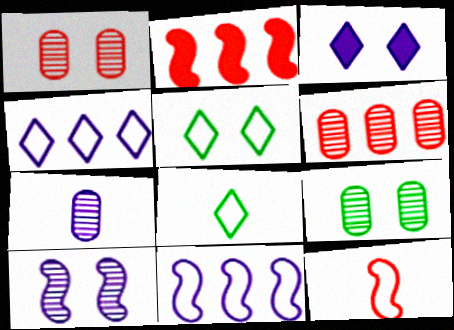[[2, 5, 7], 
[3, 7, 11], 
[6, 7, 9]]